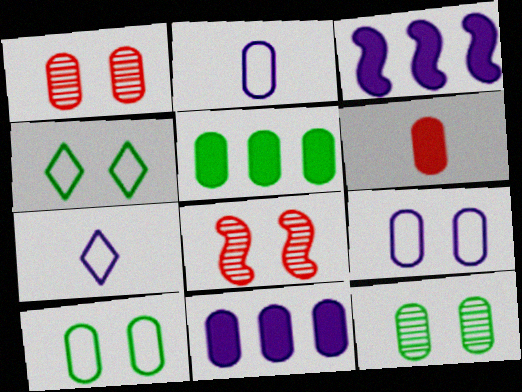[[1, 2, 5], 
[5, 7, 8]]